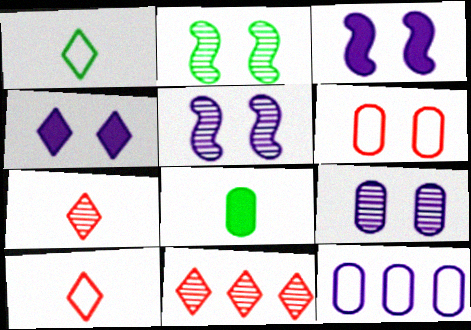[[1, 4, 11], 
[2, 4, 6]]